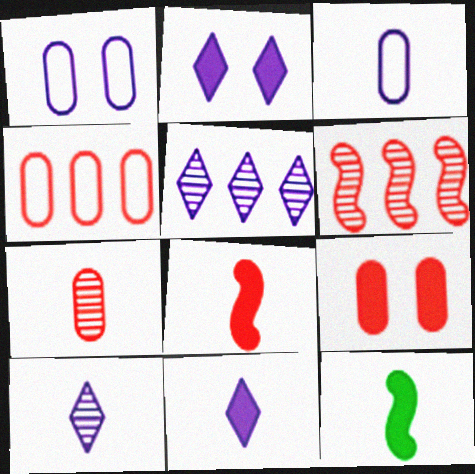[[4, 7, 9]]